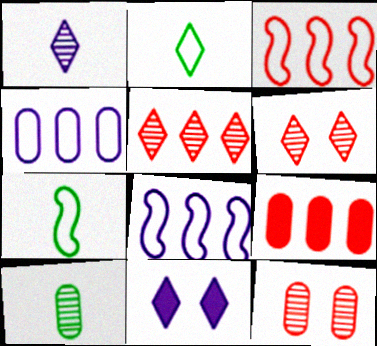[[2, 5, 11], 
[3, 5, 9], 
[3, 10, 11]]